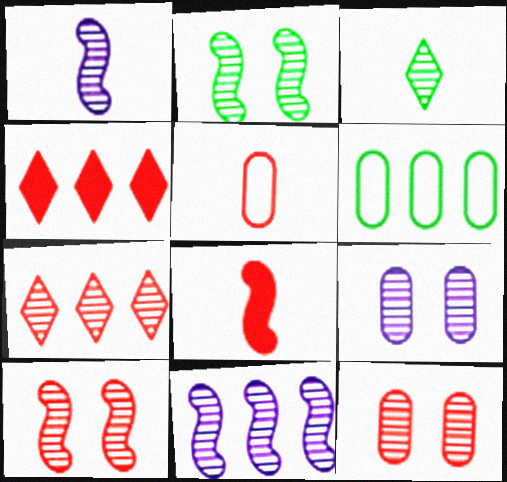[[3, 11, 12], 
[4, 5, 10], 
[4, 6, 11]]